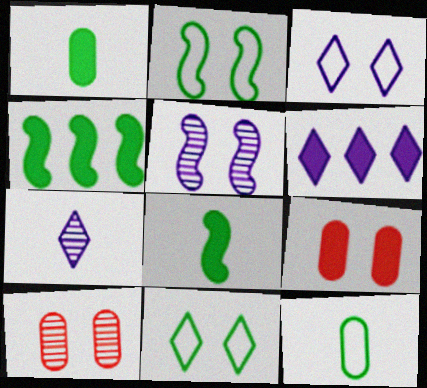[[3, 6, 7], 
[5, 9, 11], 
[6, 8, 9]]